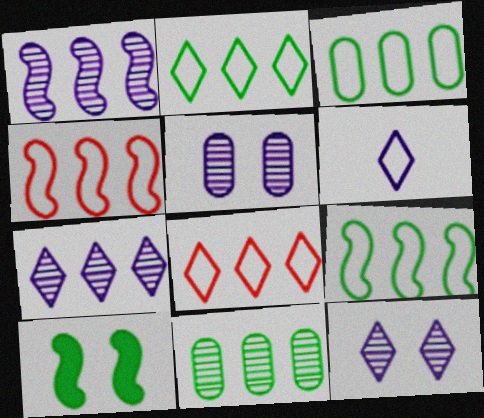[[2, 3, 9]]